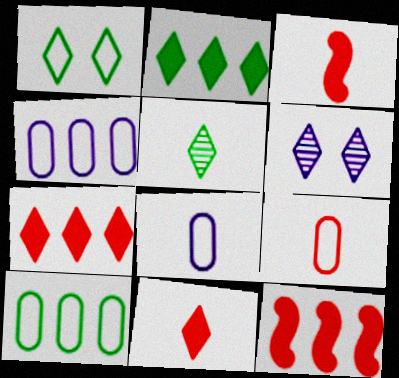[[1, 2, 5], 
[3, 5, 8], 
[3, 6, 10]]